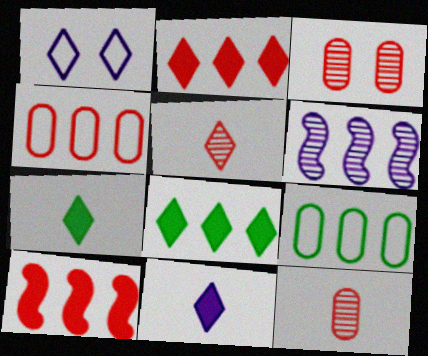[[1, 5, 8], 
[2, 6, 9], 
[4, 6, 8]]